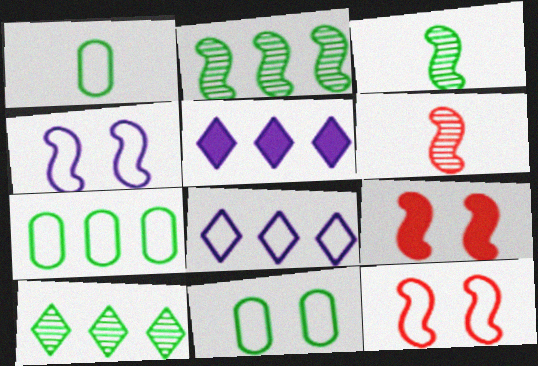[[1, 7, 11], 
[1, 8, 12], 
[5, 6, 11]]